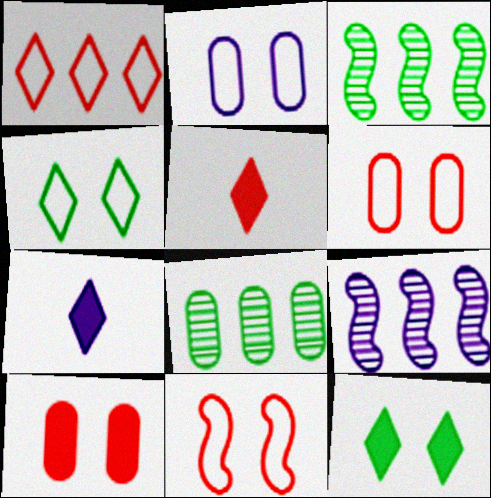[[2, 3, 5], 
[2, 4, 11], 
[2, 7, 9], 
[3, 6, 7], 
[7, 8, 11]]